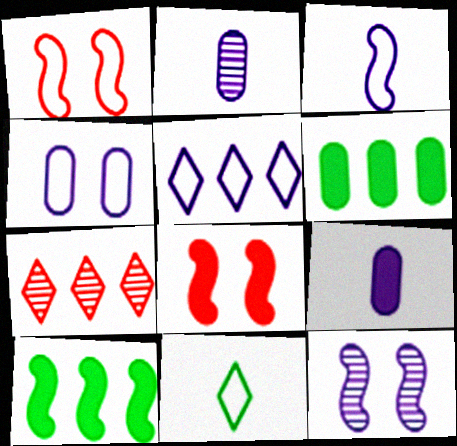[[3, 4, 5], 
[5, 9, 12]]